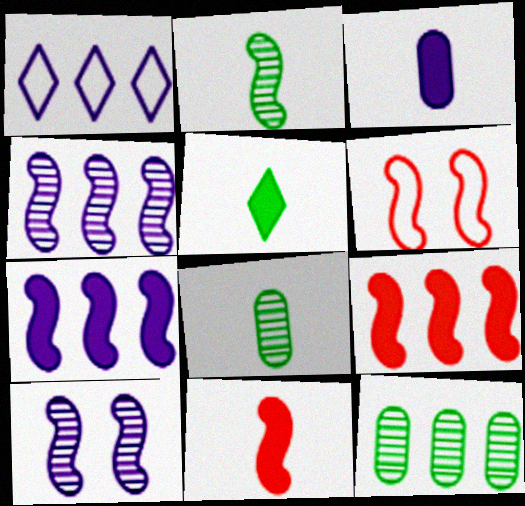[[1, 3, 10], 
[1, 9, 12], 
[2, 6, 7], 
[3, 5, 11]]